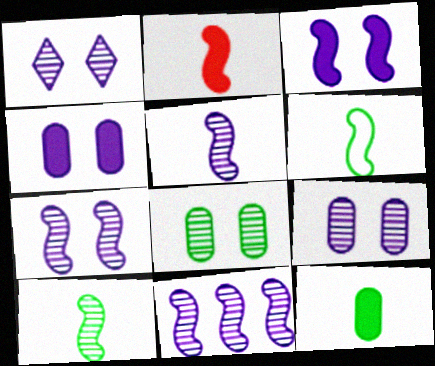[[1, 7, 9], 
[2, 5, 6], 
[5, 7, 11]]